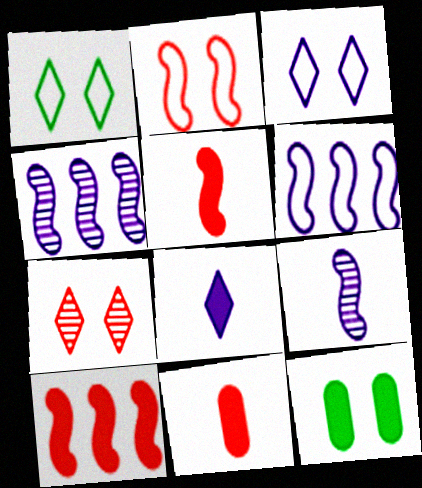[[1, 4, 11], 
[8, 10, 12]]